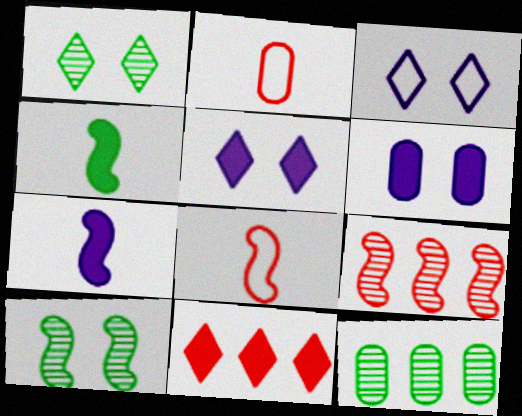[[2, 6, 12], 
[4, 6, 11], 
[5, 8, 12]]